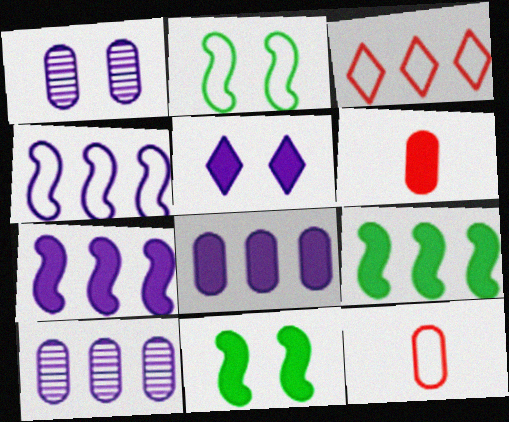[[3, 9, 10], 
[5, 6, 9]]